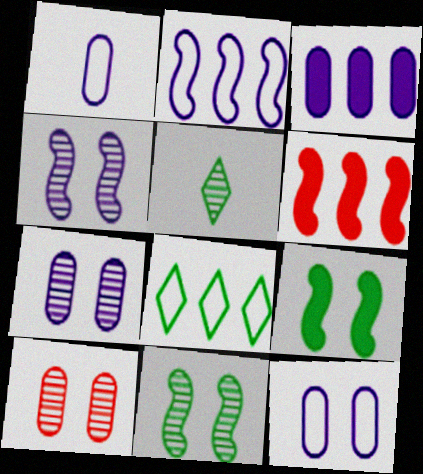[[1, 3, 7], 
[5, 6, 12]]